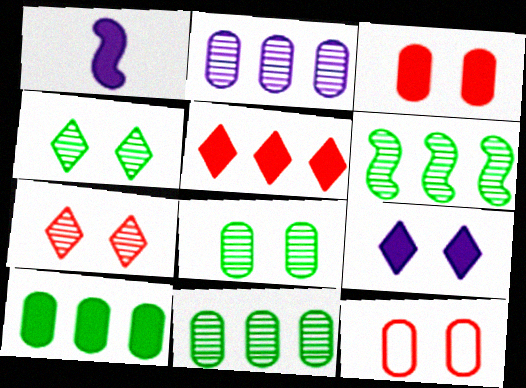[]